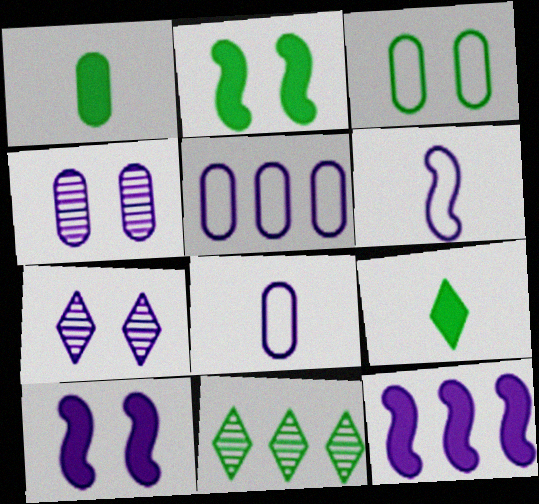[[7, 8, 12]]